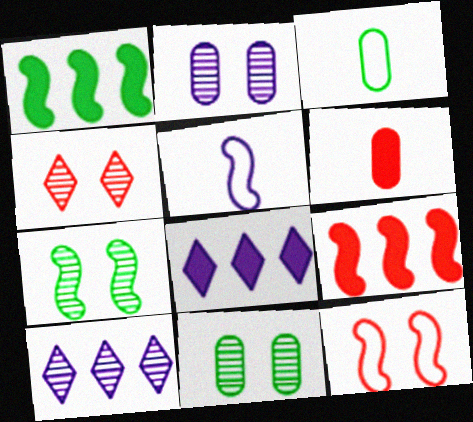[[2, 4, 7], 
[2, 5, 8], 
[5, 7, 9]]